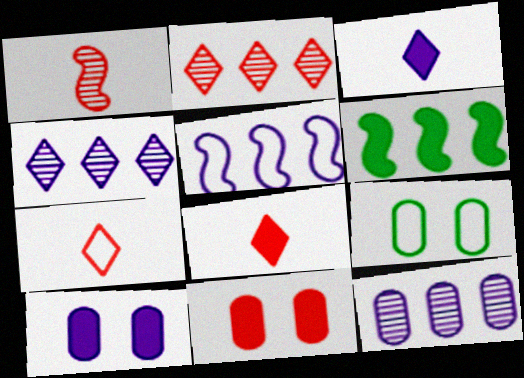[[3, 6, 11], 
[5, 7, 9], 
[6, 8, 10]]